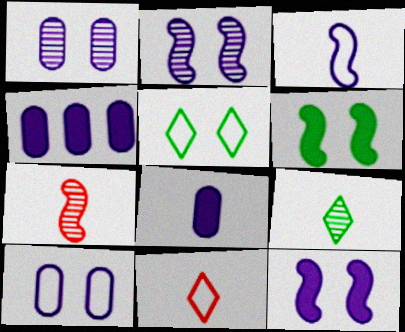[[4, 5, 7]]